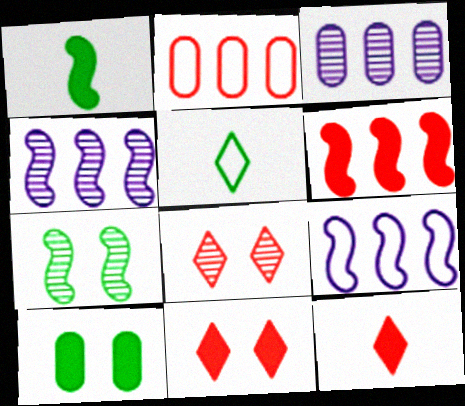[]